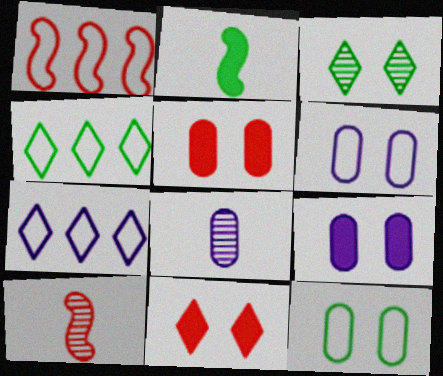[[4, 9, 10]]